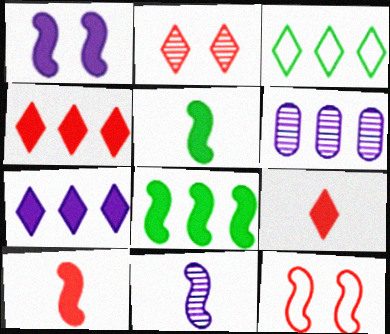[[1, 8, 10], 
[8, 11, 12]]